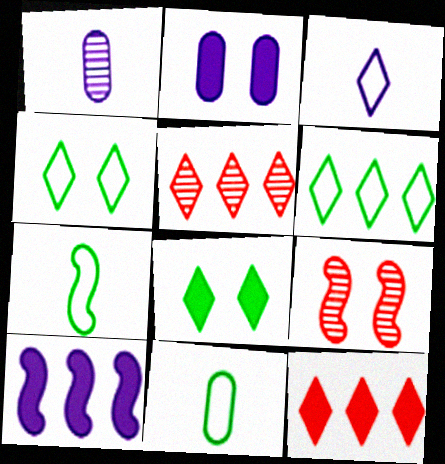[[2, 4, 9], 
[2, 5, 7], 
[3, 5, 8], 
[7, 9, 10]]